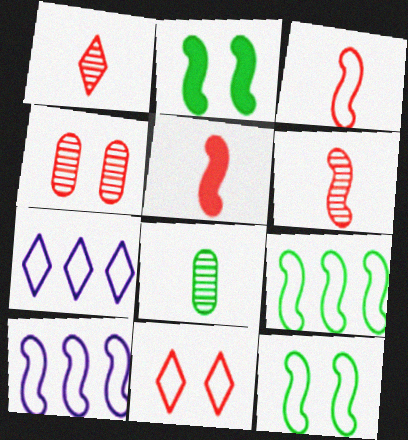[[2, 6, 10], 
[3, 5, 6], 
[3, 10, 12]]